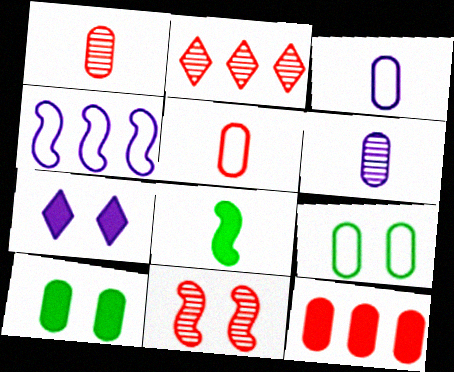[[1, 2, 11], 
[4, 6, 7], 
[4, 8, 11], 
[6, 9, 12], 
[7, 8, 12], 
[7, 9, 11]]